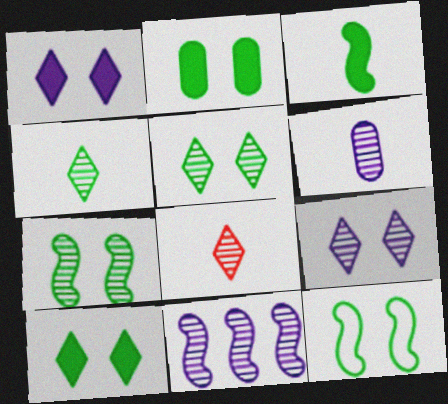[[2, 5, 12], 
[6, 9, 11]]